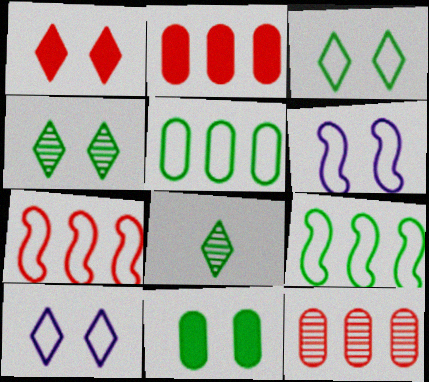[[1, 4, 10], 
[2, 6, 8], 
[8, 9, 11]]